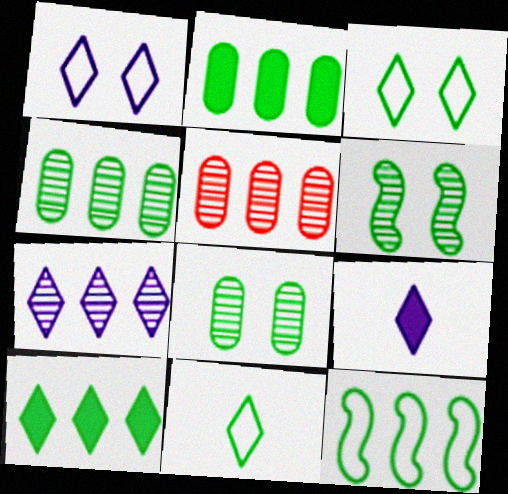[[1, 7, 9], 
[2, 6, 11], 
[4, 10, 12]]